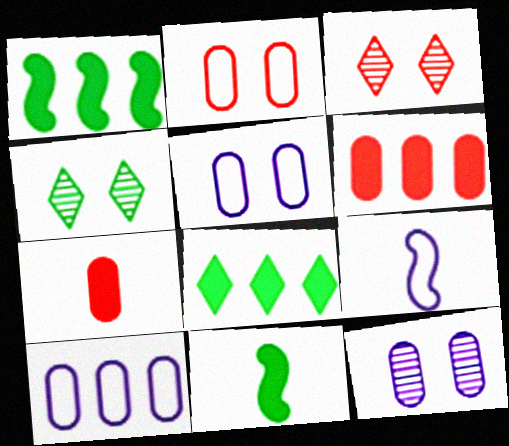[[3, 10, 11], 
[4, 6, 9]]